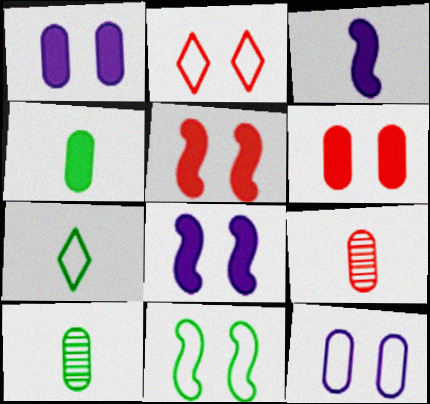[[2, 11, 12], 
[3, 7, 9]]